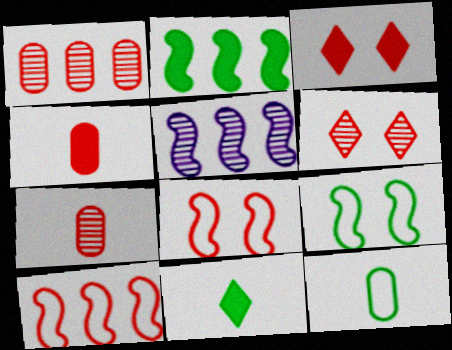[[2, 5, 10], 
[3, 5, 12], 
[3, 7, 10], 
[4, 6, 10]]